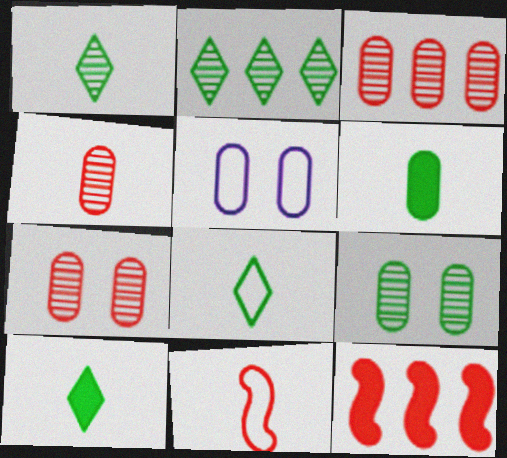[[1, 5, 12], 
[1, 8, 10], 
[3, 4, 7], 
[3, 5, 6]]